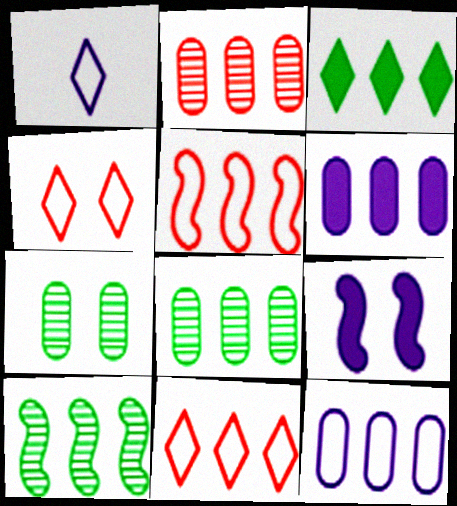[[4, 7, 9], 
[6, 10, 11]]